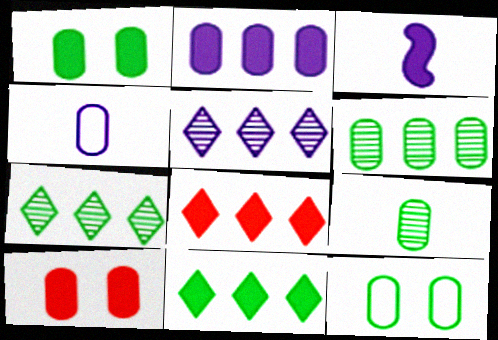[[1, 3, 8], 
[3, 10, 11], 
[4, 6, 10]]